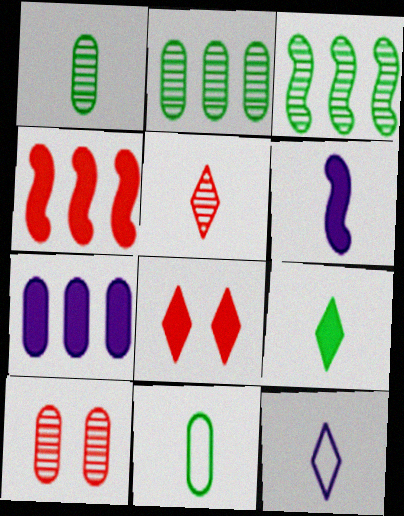[[5, 6, 11], 
[5, 9, 12], 
[7, 10, 11]]